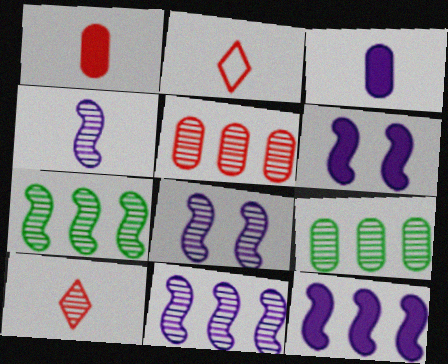[[2, 6, 9], 
[4, 8, 11], 
[8, 9, 10]]